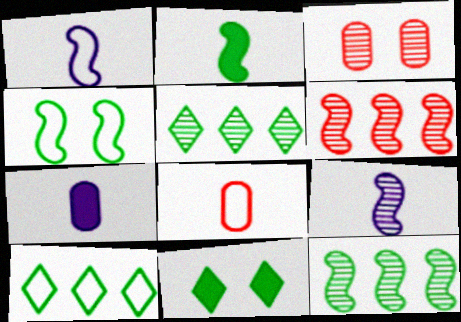[[2, 4, 12], 
[3, 5, 9]]